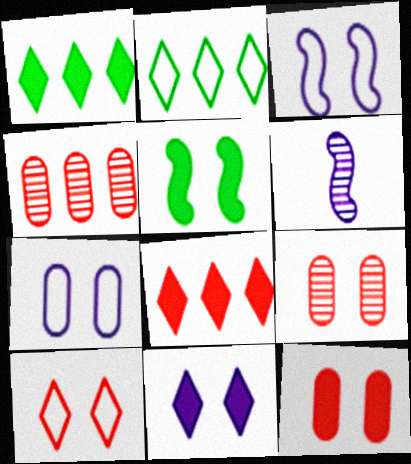[[2, 6, 12], 
[5, 11, 12]]